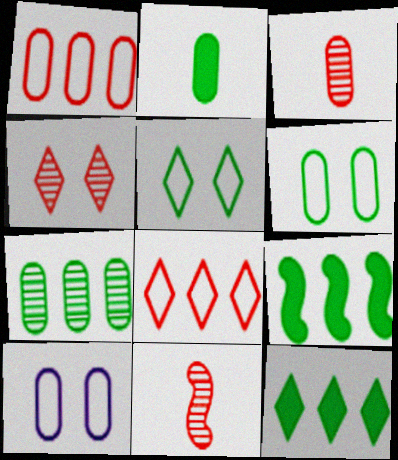[[2, 6, 7], 
[10, 11, 12]]